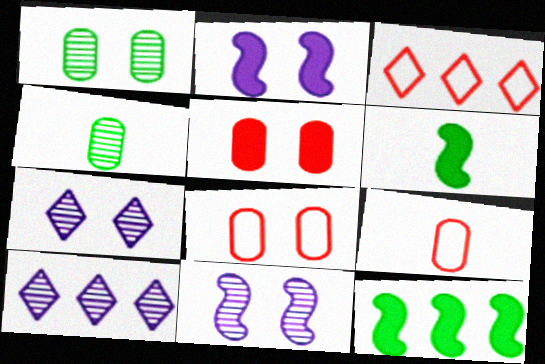[[2, 3, 4], 
[6, 8, 10], 
[7, 9, 12]]